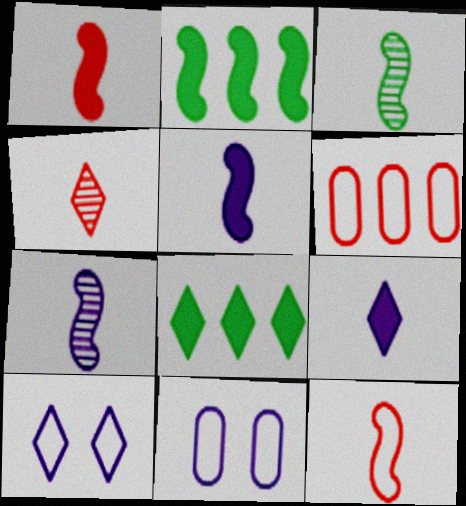[[2, 4, 11], 
[3, 5, 12], 
[4, 8, 10]]